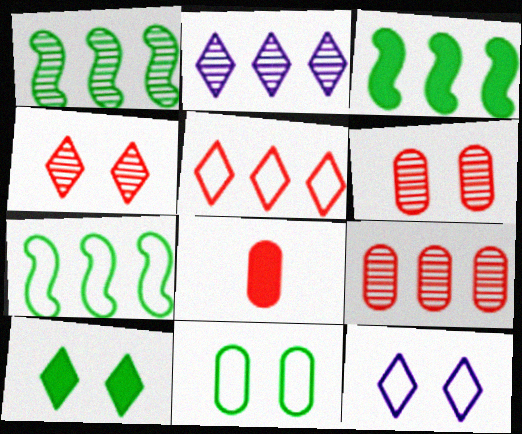[[1, 2, 9], 
[1, 3, 7], 
[1, 8, 12], 
[4, 10, 12]]